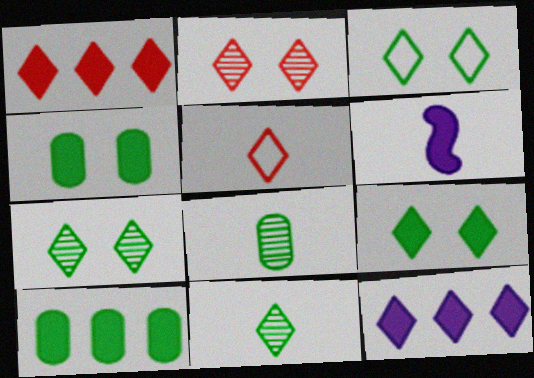[[1, 2, 5], 
[1, 4, 6], 
[3, 7, 9], 
[5, 6, 8], 
[5, 7, 12]]